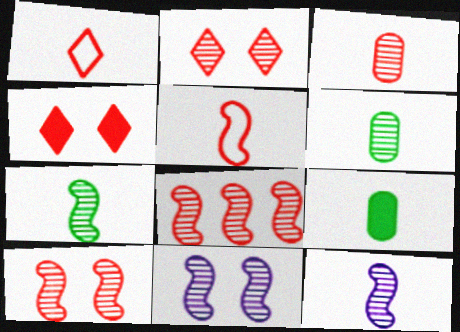[[1, 9, 12], 
[2, 3, 8], 
[7, 8, 11]]